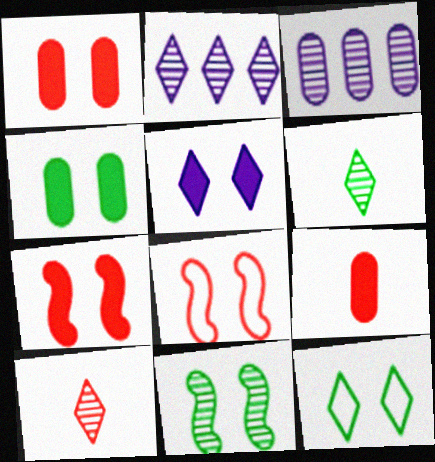[[3, 10, 11], 
[4, 5, 7], 
[4, 11, 12]]